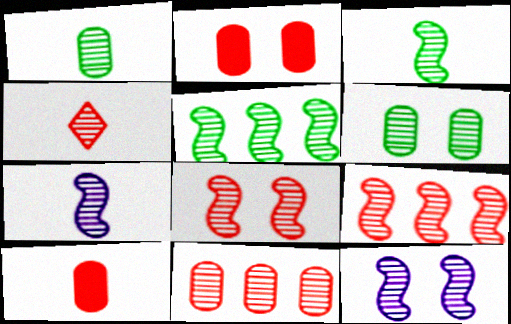[[1, 4, 7], 
[3, 9, 12], 
[4, 8, 11], 
[5, 7, 8]]